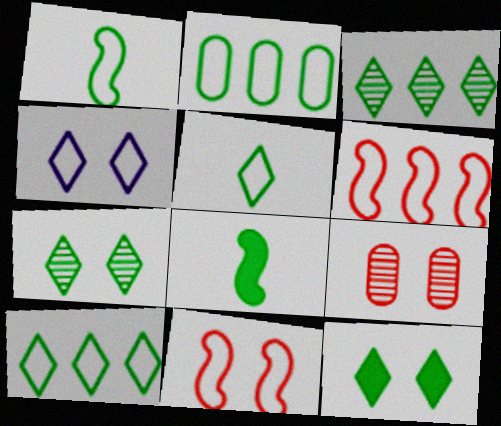[[2, 7, 8], 
[3, 5, 12]]